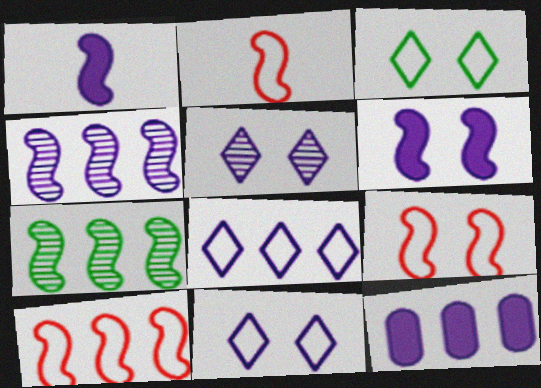[[1, 7, 9], 
[2, 6, 7], 
[2, 9, 10], 
[4, 8, 12]]